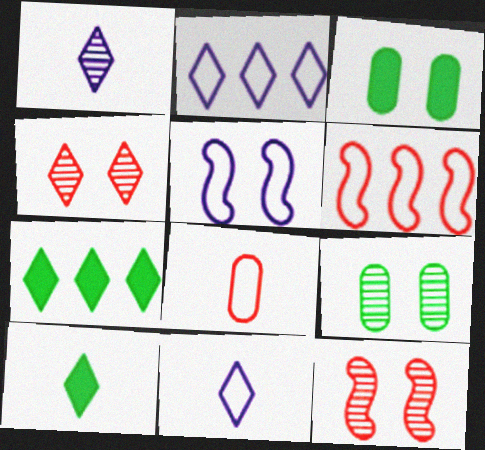[[1, 3, 6], 
[2, 4, 10], 
[3, 4, 5], 
[4, 7, 11]]